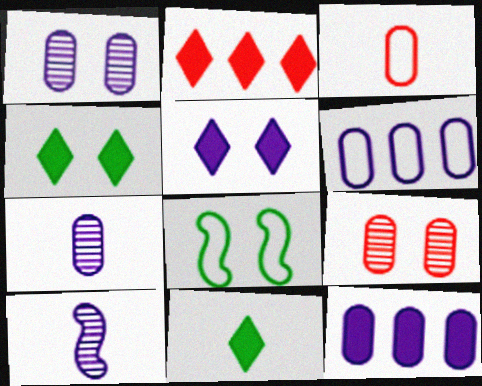[[2, 5, 11], 
[2, 7, 8], 
[3, 10, 11], 
[5, 6, 10], 
[5, 8, 9]]